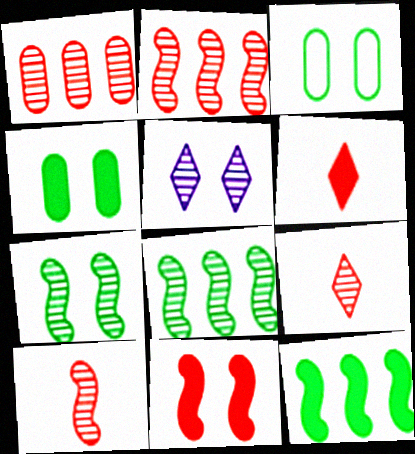[[3, 5, 11]]